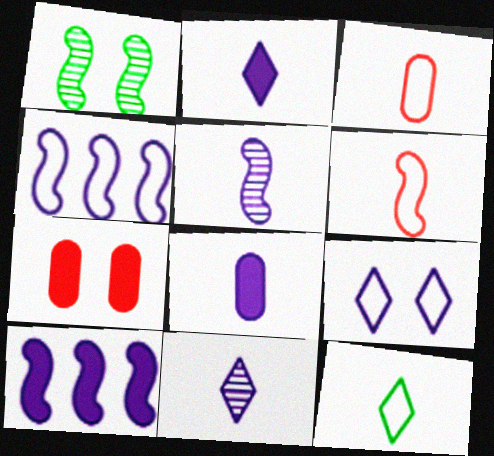[[1, 6, 10], 
[1, 7, 9]]